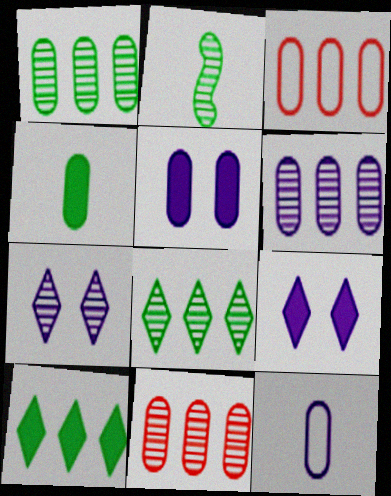[[1, 6, 11], 
[2, 3, 9], 
[2, 7, 11], 
[5, 6, 12]]